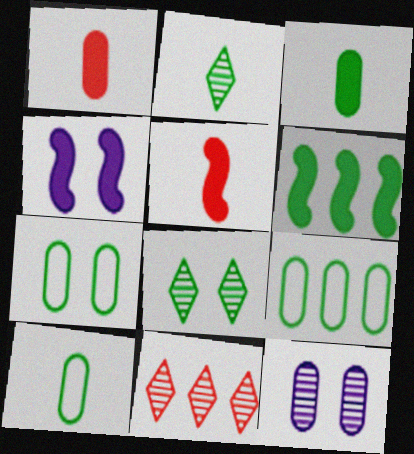[[1, 9, 12], 
[2, 6, 7], 
[4, 5, 6], 
[4, 10, 11], 
[6, 8, 10], 
[7, 9, 10]]